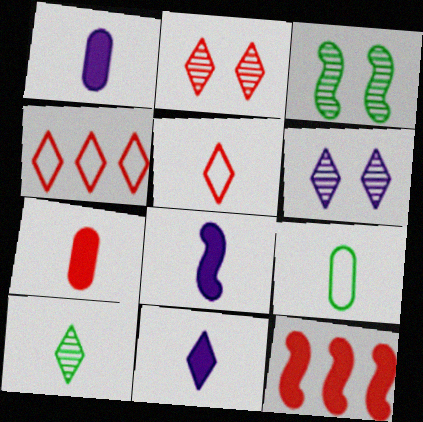[[1, 3, 4], 
[1, 8, 11], 
[5, 10, 11], 
[6, 9, 12]]